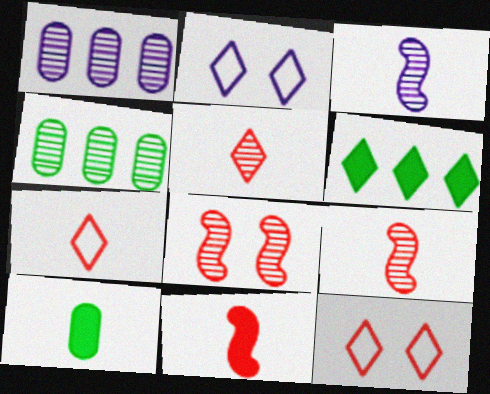[[2, 4, 11], 
[2, 5, 6], 
[3, 7, 10]]